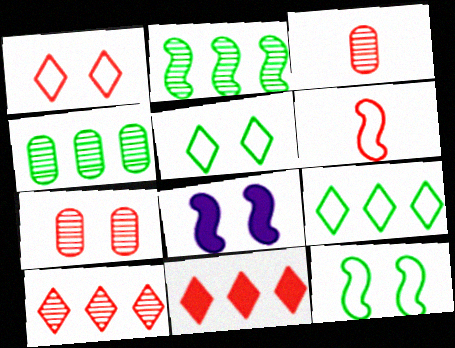[[2, 6, 8], 
[3, 8, 9], 
[5, 7, 8], 
[6, 7, 11]]